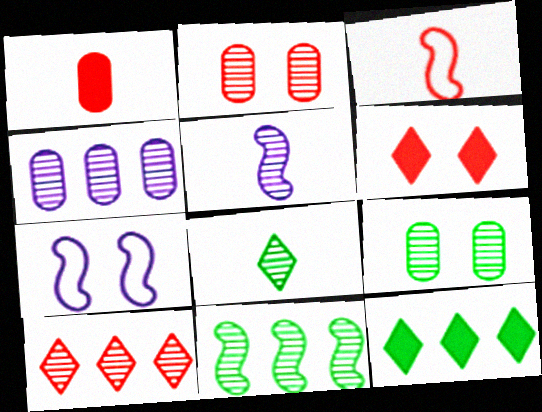[[4, 10, 11], 
[5, 9, 10], 
[6, 7, 9], 
[8, 9, 11]]